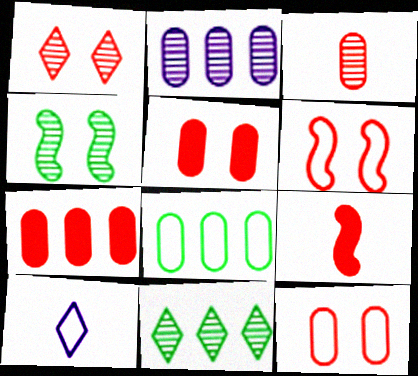[[1, 5, 6], 
[2, 7, 8], 
[3, 7, 12], 
[4, 7, 10], 
[6, 8, 10]]